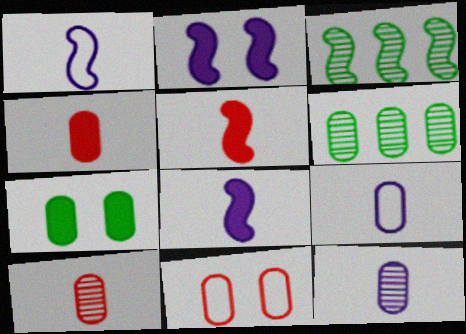[]